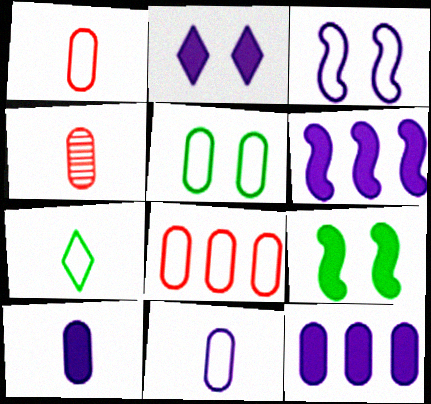[[2, 6, 10], 
[3, 7, 8], 
[4, 5, 12], 
[5, 8, 11]]